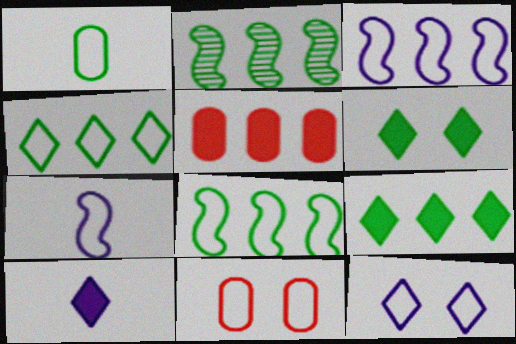[[1, 2, 6], 
[2, 10, 11], 
[4, 7, 11]]